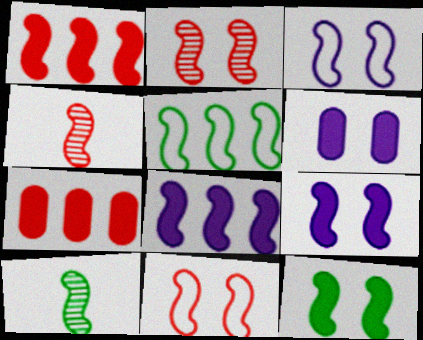[[1, 3, 10], 
[1, 4, 11], 
[2, 3, 12], 
[4, 5, 9], 
[5, 10, 12], 
[8, 10, 11]]